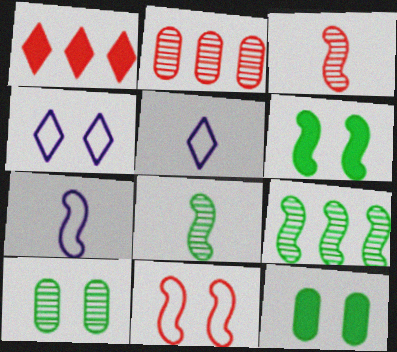[[1, 7, 10], 
[2, 5, 6]]